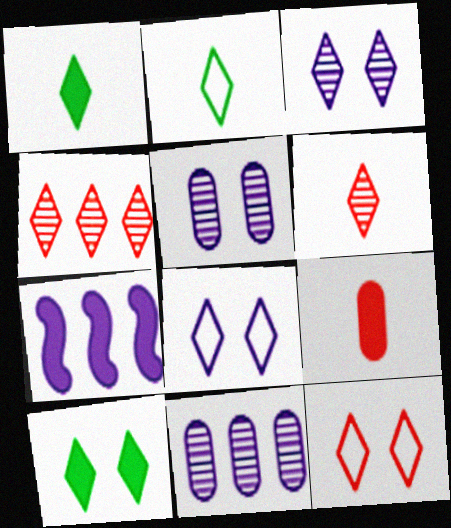[[1, 4, 8], 
[3, 10, 12], 
[7, 9, 10]]